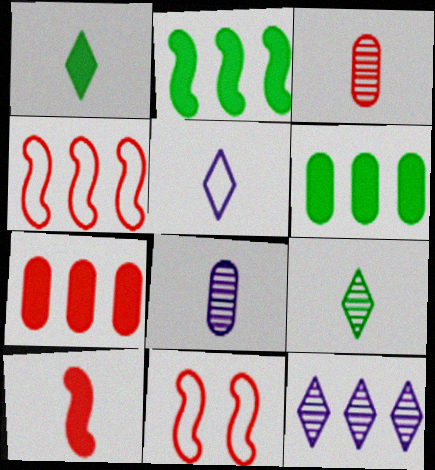[[4, 6, 12]]